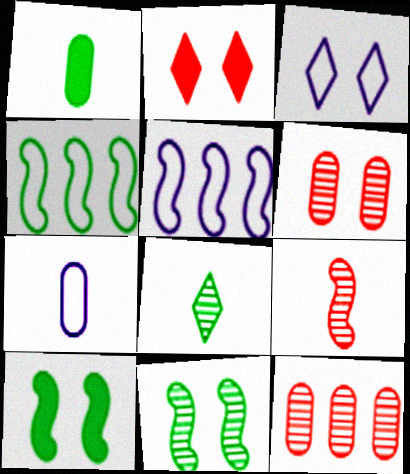[[3, 5, 7], 
[3, 6, 10], 
[5, 9, 10]]